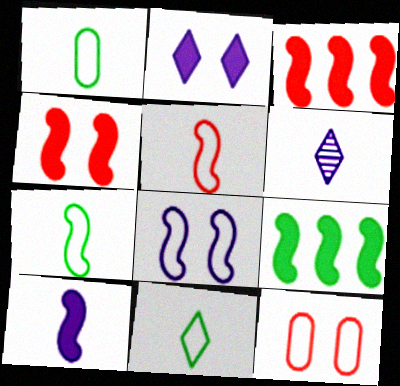[[1, 7, 11], 
[4, 9, 10], 
[6, 9, 12]]